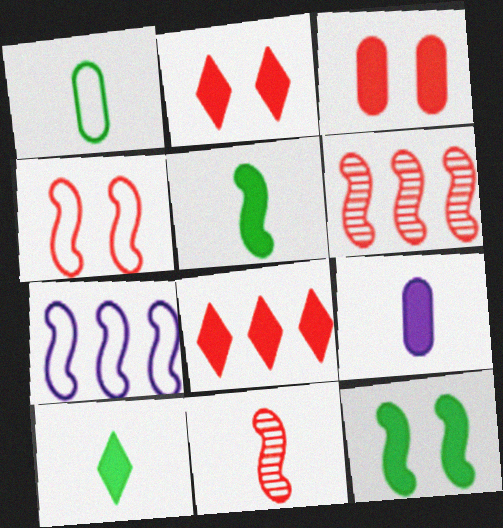[[7, 11, 12], 
[8, 9, 12]]